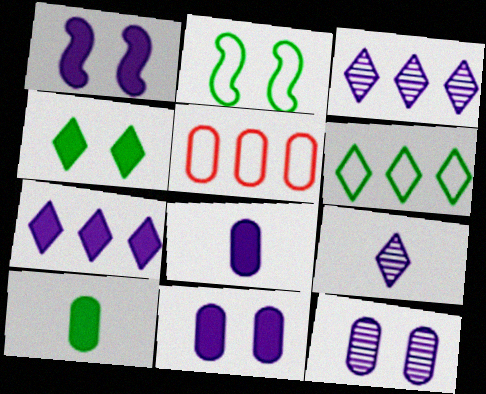[[1, 7, 8], 
[5, 10, 12]]